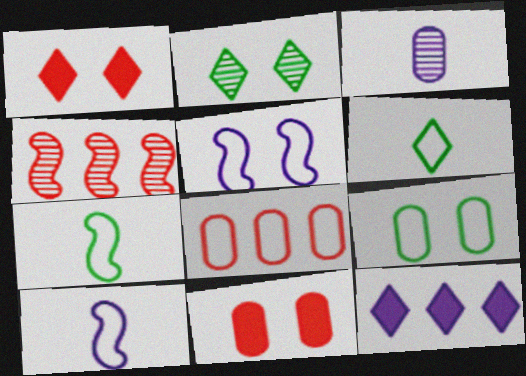[[2, 3, 4], 
[2, 5, 11], 
[3, 5, 12], 
[5, 6, 8]]